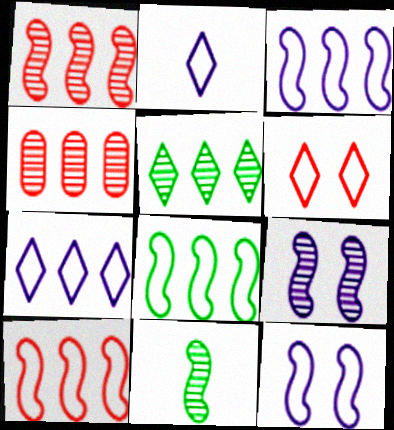[[1, 9, 11], 
[3, 8, 10]]